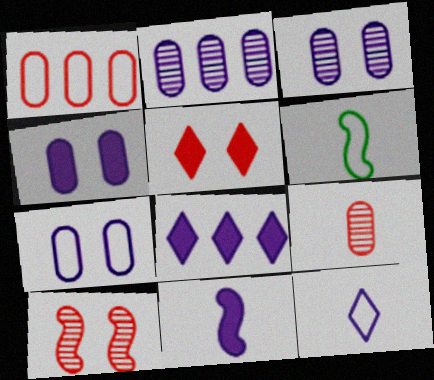[[2, 5, 6], 
[3, 4, 7], 
[4, 8, 11]]